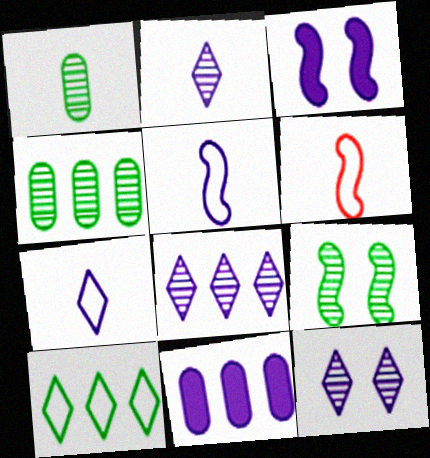[[2, 8, 12], 
[5, 11, 12]]